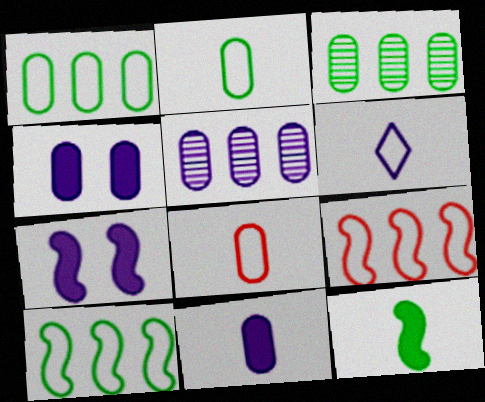[[3, 4, 8], 
[5, 6, 7]]